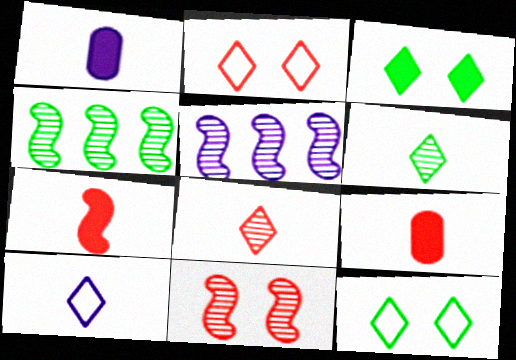[[1, 2, 4], 
[5, 9, 12]]